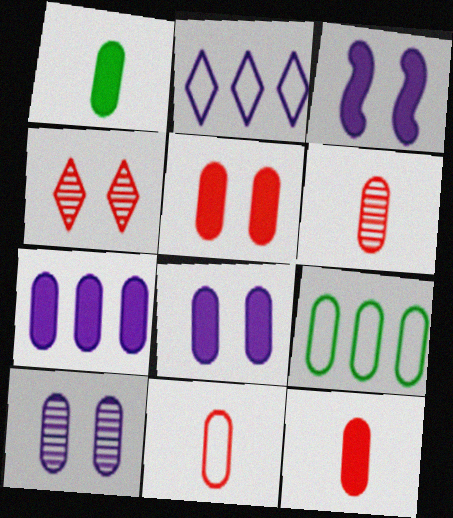[[1, 5, 7], 
[6, 8, 9], 
[6, 11, 12], 
[9, 10, 12]]